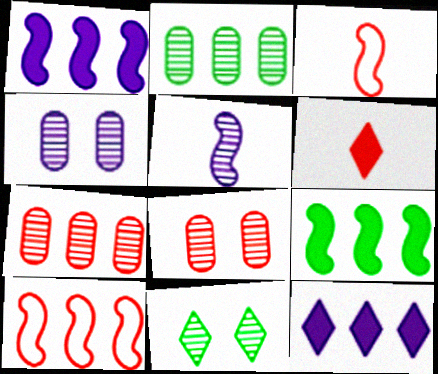[[2, 10, 12], 
[5, 7, 11], 
[6, 8, 10]]